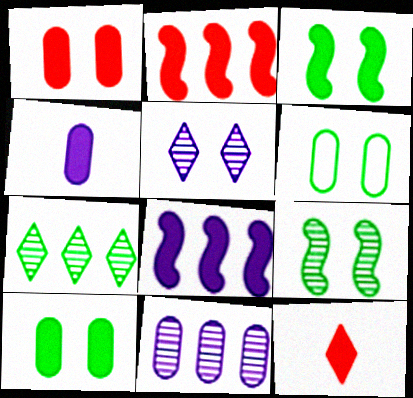[[1, 2, 12], 
[8, 10, 12]]